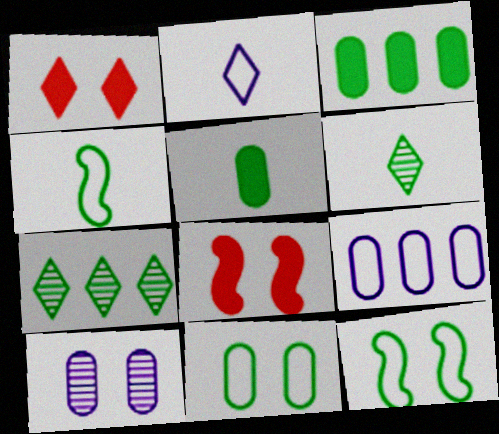[[1, 2, 7], 
[1, 10, 12], 
[3, 6, 12], 
[4, 5, 6], 
[5, 7, 12], 
[6, 8, 9]]